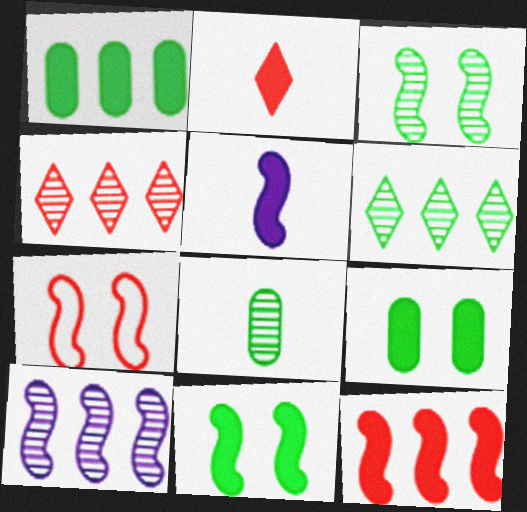[[3, 6, 8], 
[5, 11, 12]]